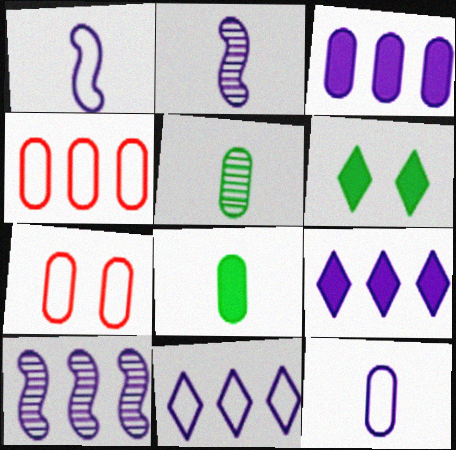[[2, 4, 6], 
[3, 5, 7], 
[3, 10, 11]]